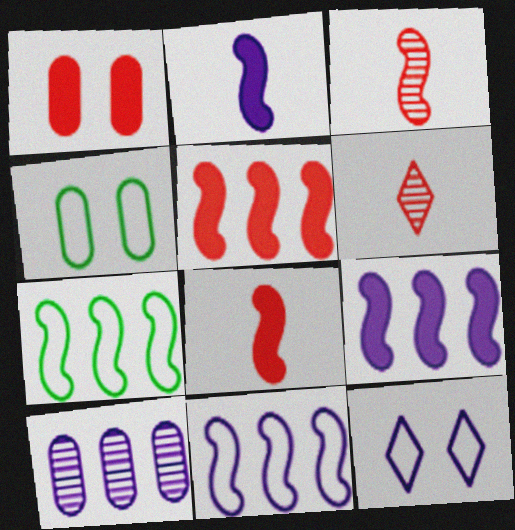[[2, 10, 12], 
[4, 6, 9]]